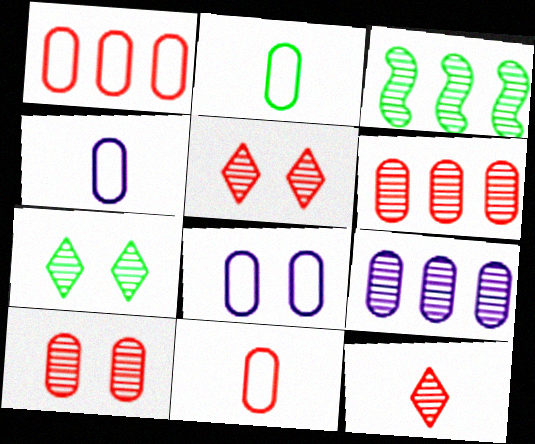[[1, 2, 8], 
[2, 4, 11]]